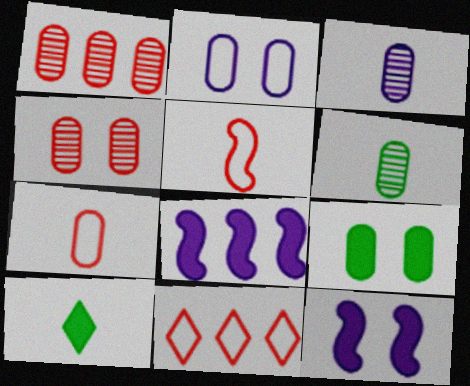[[2, 4, 9], 
[3, 5, 10], 
[6, 11, 12]]